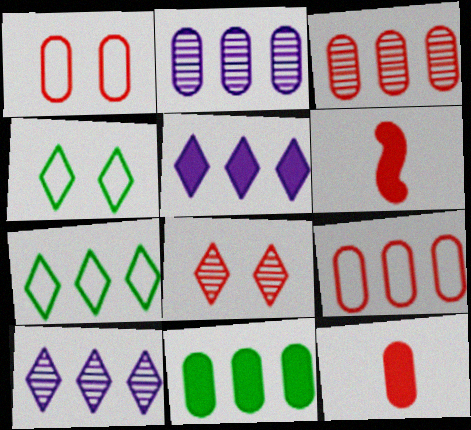[[1, 3, 12], 
[2, 4, 6], 
[2, 9, 11], 
[6, 8, 9]]